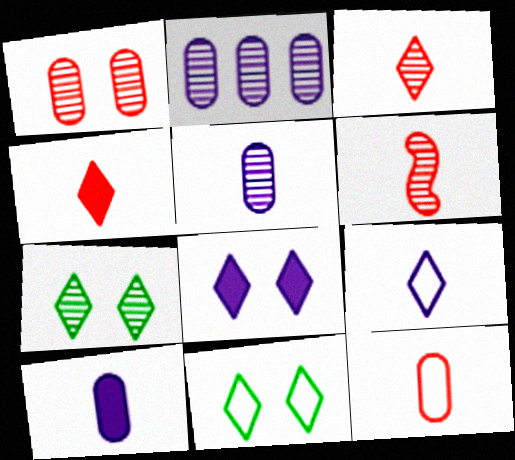[[2, 6, 7], 
[4, 6, 12]]